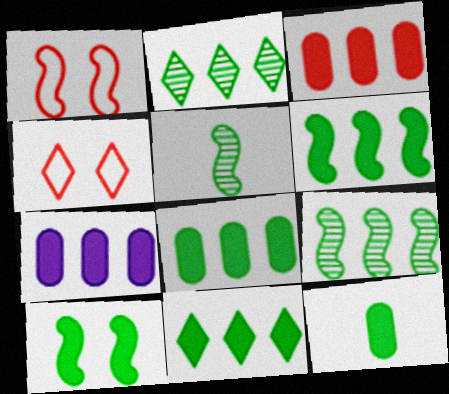[[3, 7, 8], 
[4, 5, 7], 
[6, 8, 11], 
[10, 11, 12]]